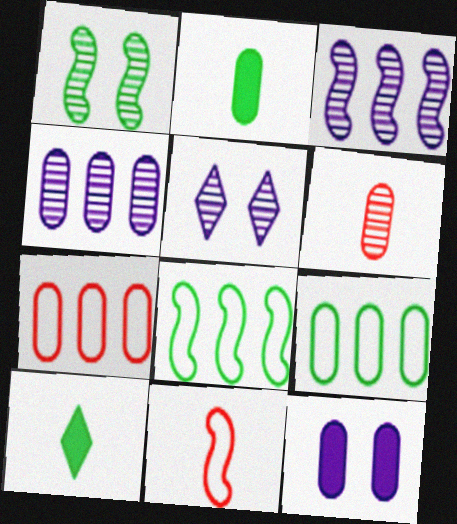[[1, 9, 10], 
[6, 9, 12]]